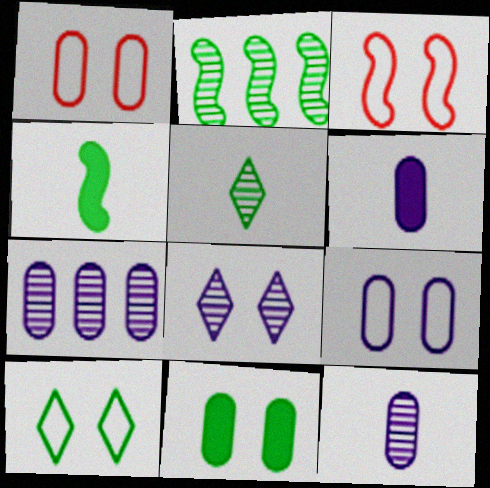[[3, 8, 11], 
[3, 9, 10], 
[6, 7, 9]]